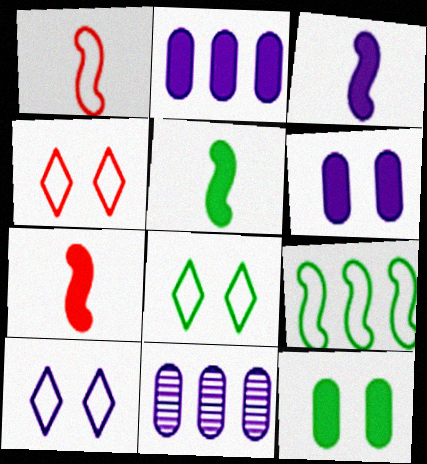[[3, 5, 7], 
[3, 10, 11], 
[4, 5, 11], 
[4, 8, 10], 
[7, 8, 11]]